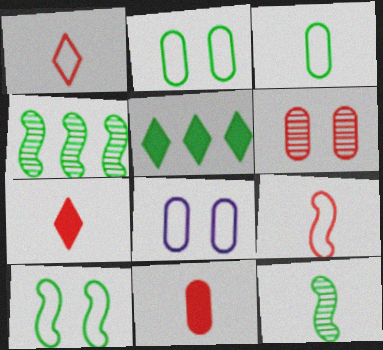[[2, 5, 12], 
[4, 7, 8]]